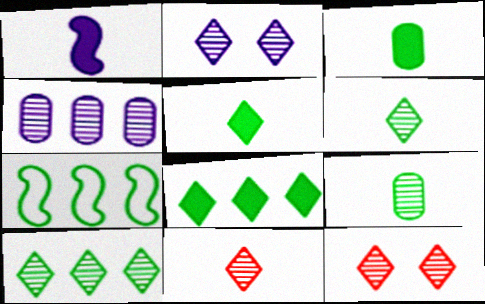[[2, 10, 11]]